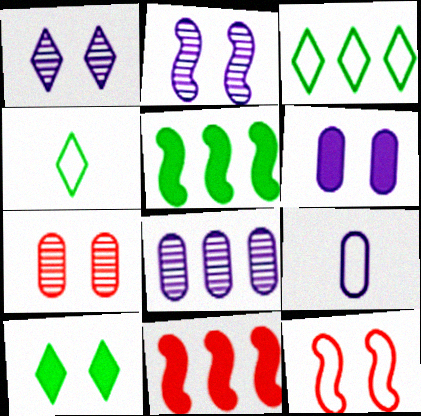[[3, 8, 11], 
[3, 9, 12], 
[6, 8, 9]]